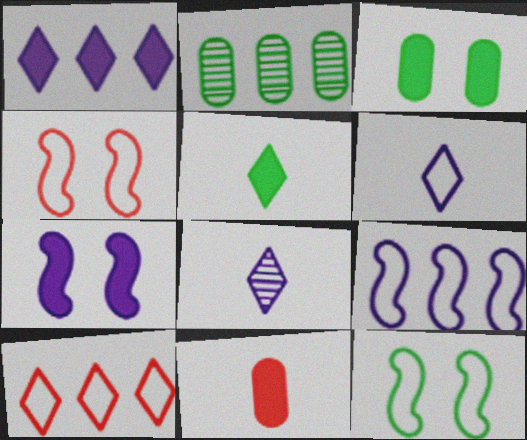[[2, 5, 12]]